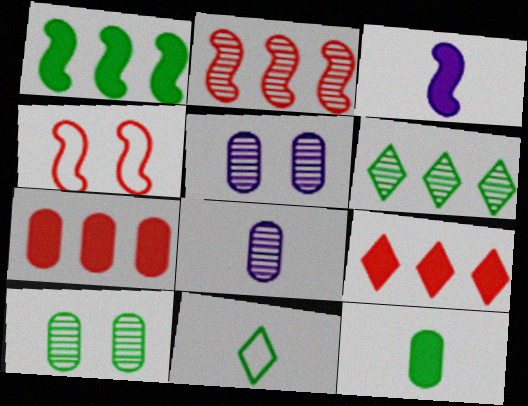[[1, 10, 11]]